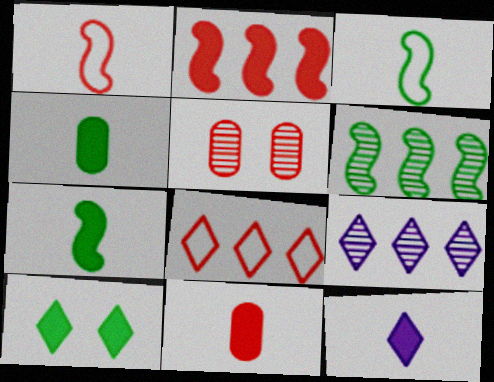[[7, 11, 12]]